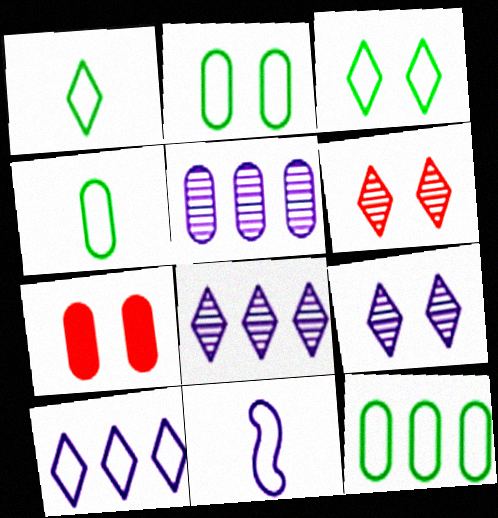[[2, 4, 12], 
[4, 5, 7]]